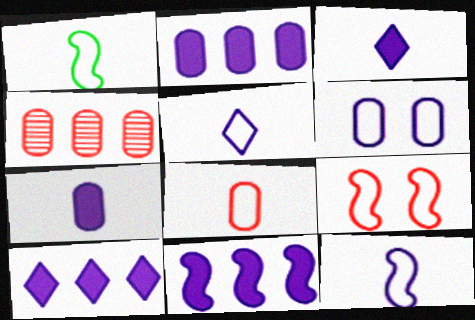[[1, 5, 8], 
[2, 10, 11]]